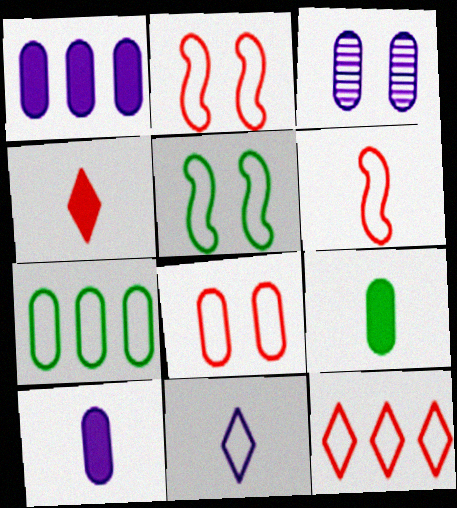[[2, 7, 11], 
[6, 8, 12]]